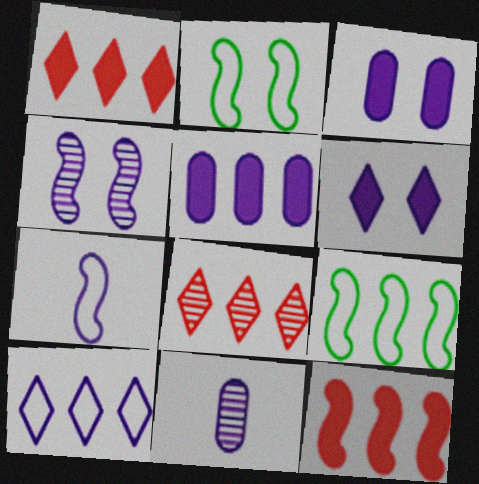[[1, 2, 11], 
[5, 8, 9]]